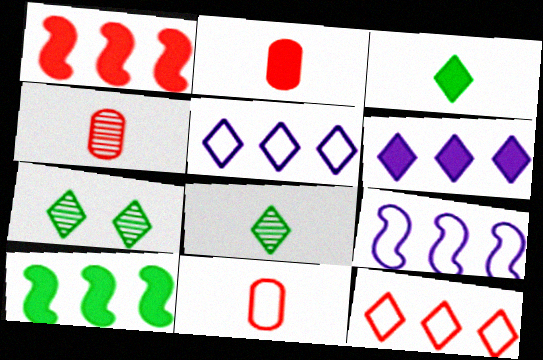[[2, 4, 11], 
[2, 7, 9]]